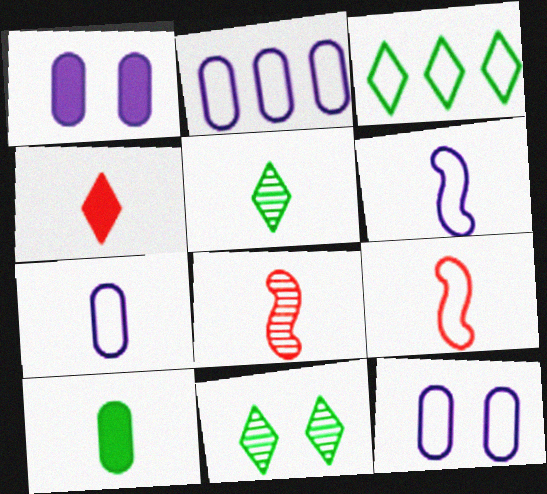[[1, 3, 8], 
[2, 7, 12], 
[3, 9, 12]]